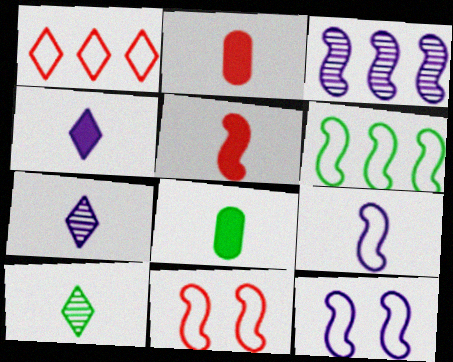[[2, 9, 10], 
[4, 5, 8], 
[6, 9, 11]]